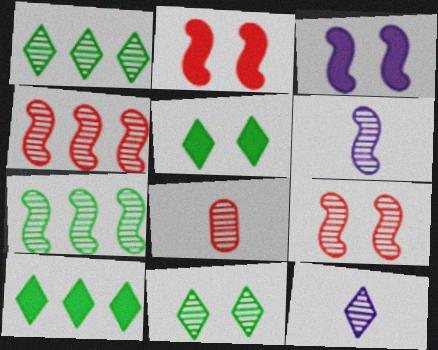[[6, 7, 9]]